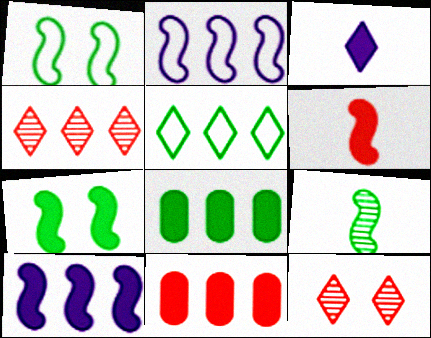[[2, 4, 8], 
[3, 5, 12], 
[3, 7, 11], 
[6, 7, 10]]